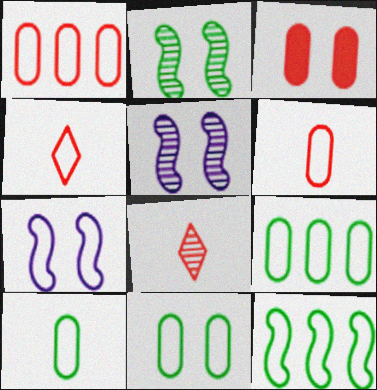[[4, 7, 9], 
[9, 10, 11]]